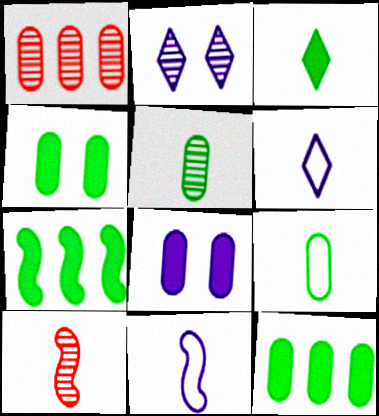[[1, 8, 9], 
[3, 4, 7]]